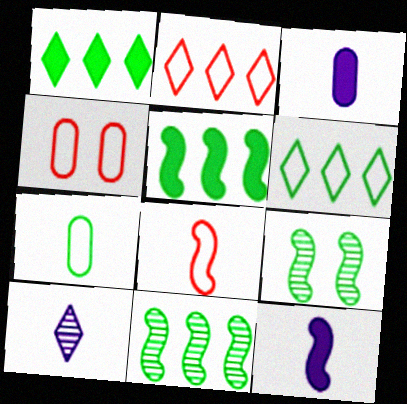[[1, 7, 9], 
[2, 3, 9], 
[2, 4, 8], 
[4, 5, 10]]